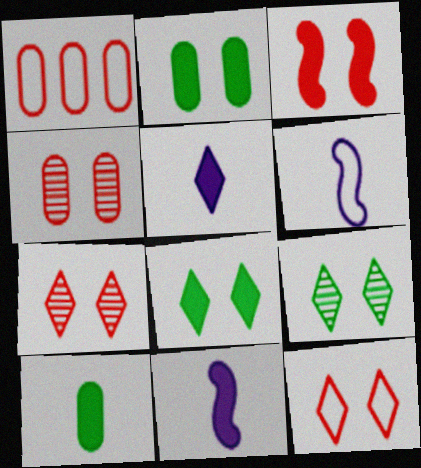[[1, 9, 11], 
[3, 4, 12]]